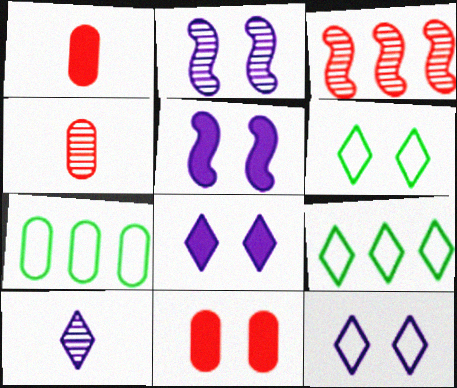[[1, 2, 9], 
[2, 6, 11], 
[4, 5, 9]]